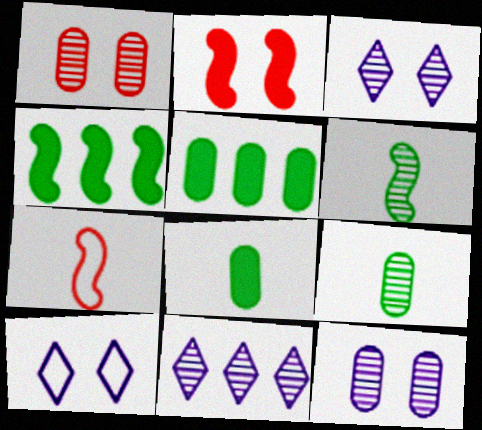[[1, 6, 11], 
[3, 5, 7]]